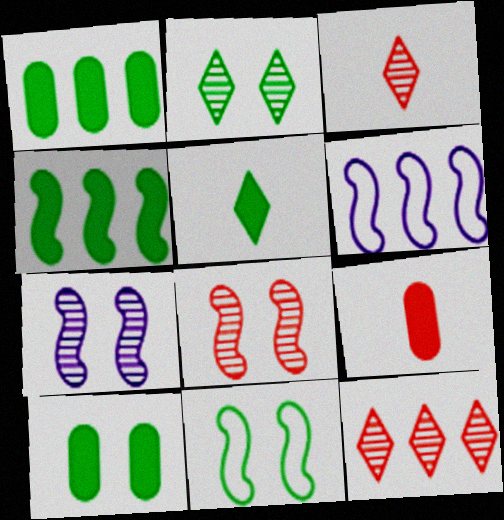[[1, 6, 12], 
[2, 6, 9], 
[2, 10, 11], 
[3, 6, 10], 
[4, 5, 10]]